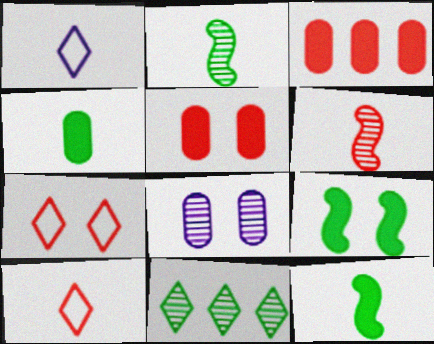[[1, 4, 6], 
[3, 6, 7], 
[6, 8, 11], 
[7, 8, 9]]